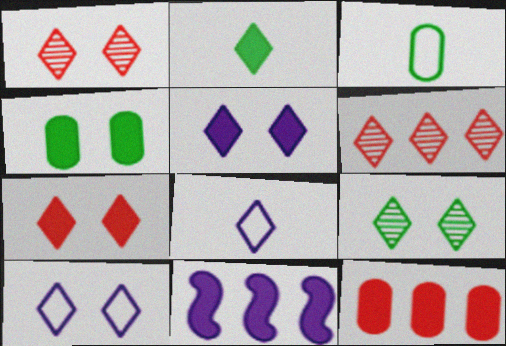[[1, 3, 11], 
[2, 6, 10], 
[7, 9, 10]]